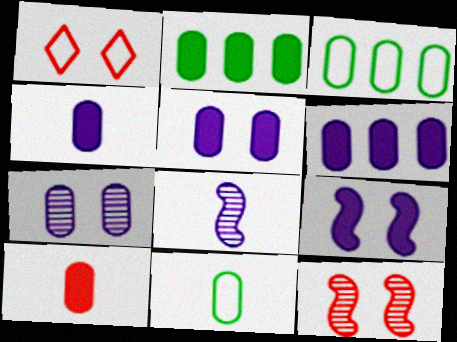[[1, 2, 8], 
[2, 5, 10], 
[3, 7, 10], 
[4, 5, 6]]